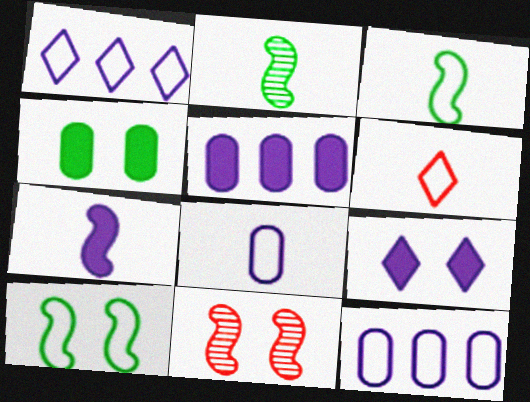[[3, 6, 8], 
[5, 7, 9], 
[6, 10, 12]]